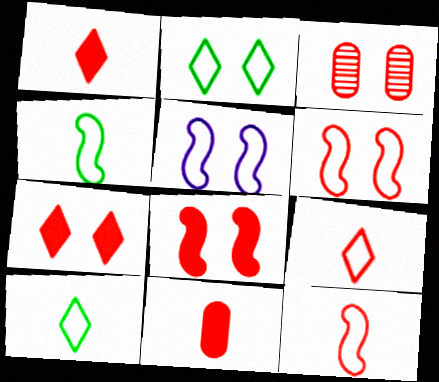[[3, 6, 7]]